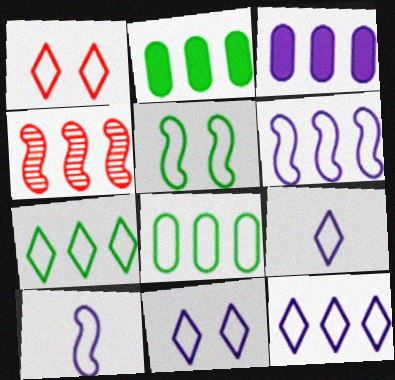[[1, 7, 9], 
[1, 8, 10], 
[2, 4, 12], 
[3, 4, 7], 
[9, 11, 12]]